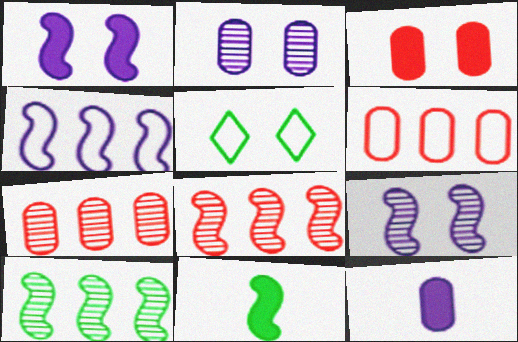[[3, 5, 9], 
[5, 8, 12]]